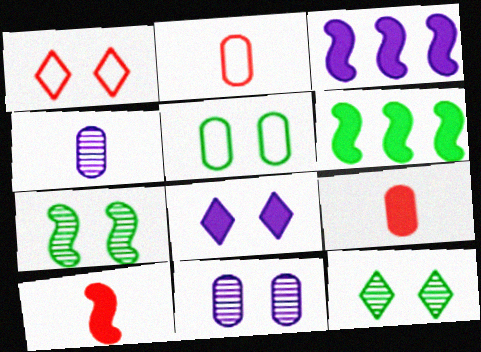[[1, 4, 6], 
[1, 8, 12], 
[2, 3, 12], 
[6, 8, 9]]